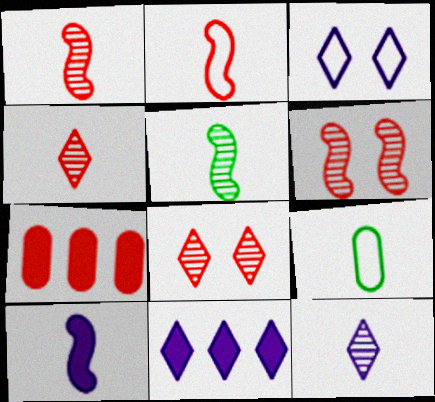[[2, 5, 10], 
[2, 7, 8], 
[3, 5, 7], 
[3, 11, 12], 
[4, 9, 10], 
[6, 9, 11]]